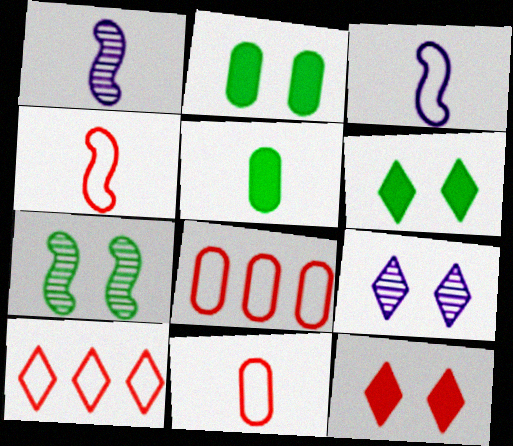[[1, 2, 10], 
[1, 6, 8]]